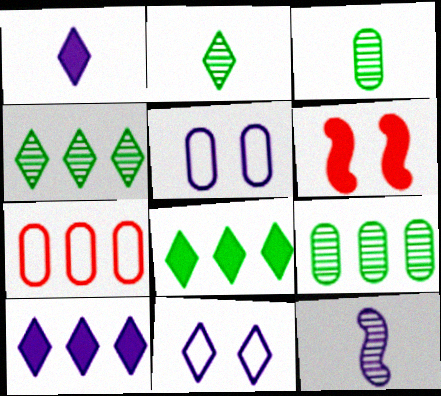[[5, 10, 12]]